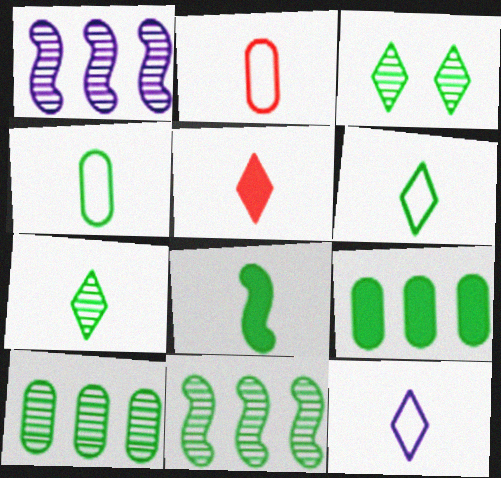[[4, 7, 8], 
[5, 7, 12]]